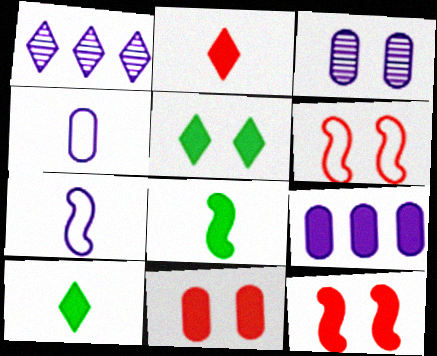[[3, 4, 9], 
[3, 5, 6], 
[9, 10, 12]]